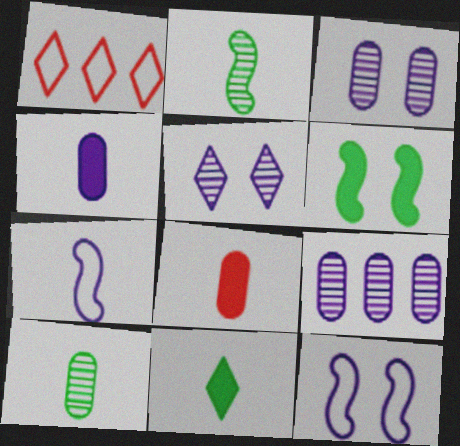[[1, 5, 11]]